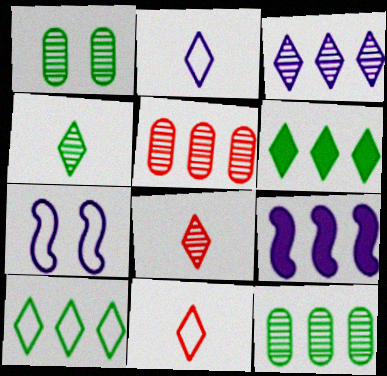[[1, 9, 11], 
[5, 9, 10]]